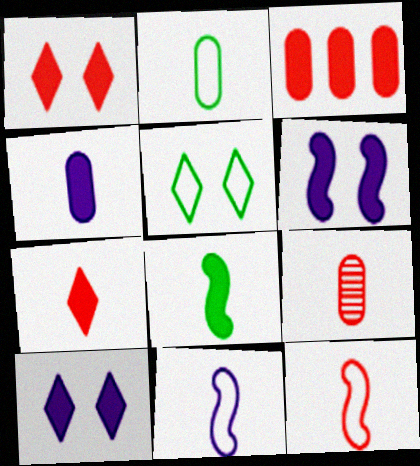[[2, 4, 9], 
[3, 8, 10], 
[4, 7, 8], 
[7, 9, 12]]